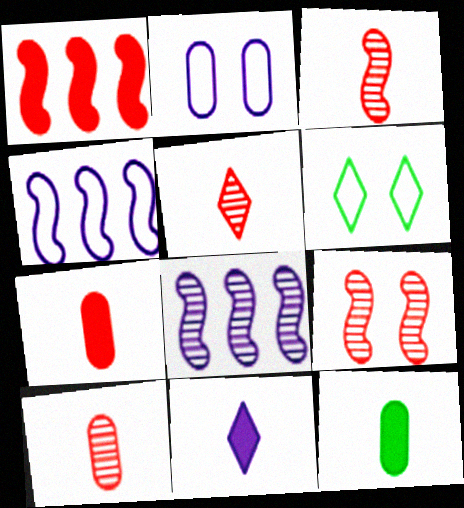[[2, 8, 11], 
[3, 5, 10], 
[6, 7, 8]]